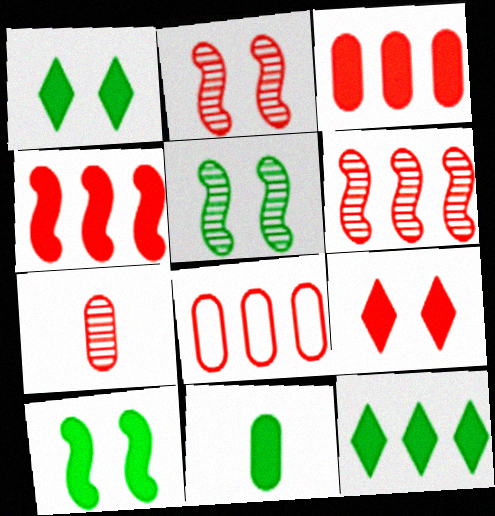[[10, 11, 12]]